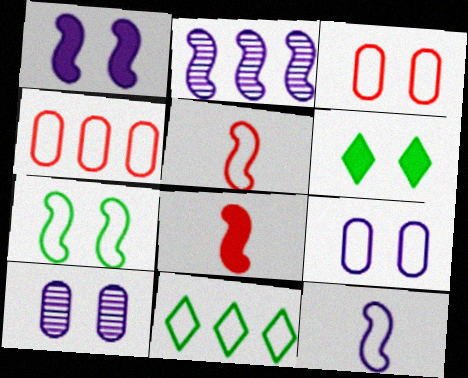[[1, 2, 12], 
[2, 7, 8], 
[3, 11, 12], 
[5, 9, 11], 
[8, 10, 11]]